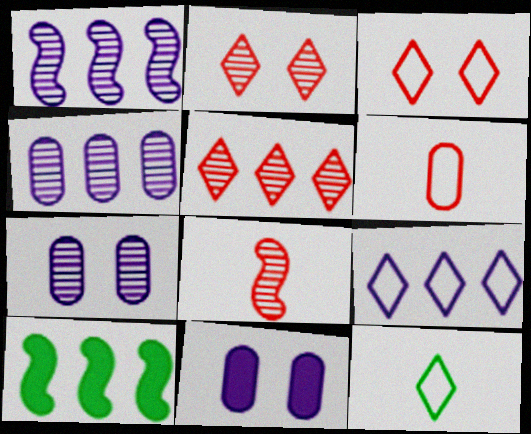[[3, 9, 12]]